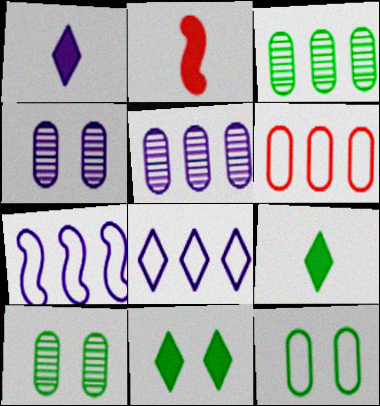[[1, 4, 7], 
[2, 8, 10]]